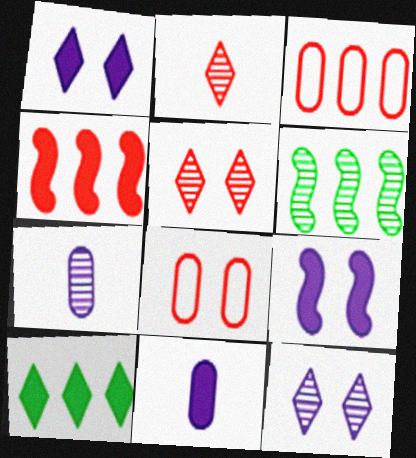[[2, 4, 8], 
[5, 6, 7]]